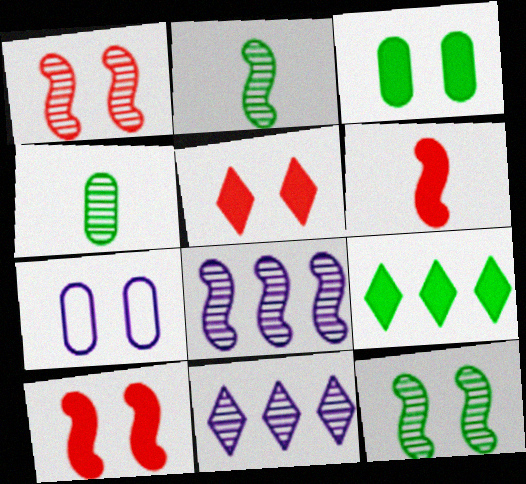[[1, 2, 8], 
[1, 4, 11], 
[5, 7, 12]]